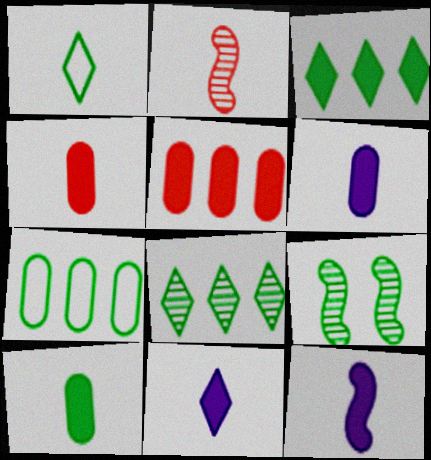[[1, 2, 6], 
[4, 6, 10], 
[6, 11, 12]]